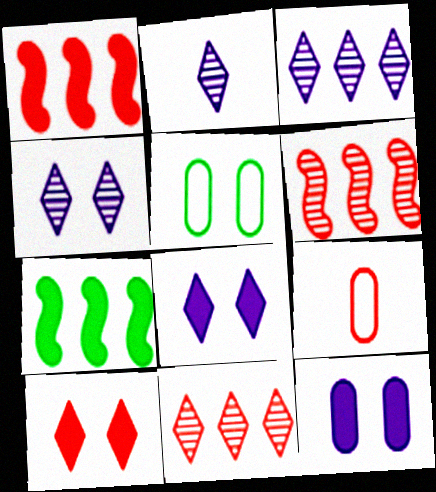[[1, 2, 5], 
[2, 3, 4], 
[4, 7, 9], 
[6, 9, 10]]